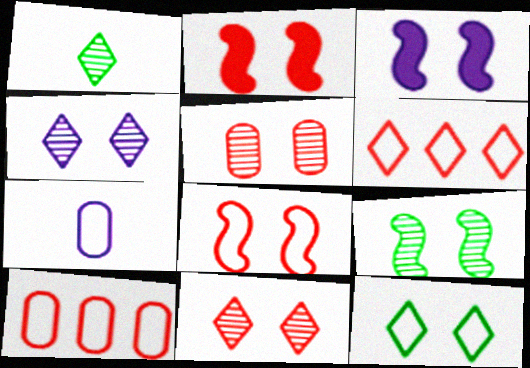[[1, 3, 10], 
[3, 5, 12], 
[3, 8, 9], 
[4, 5, 9]]